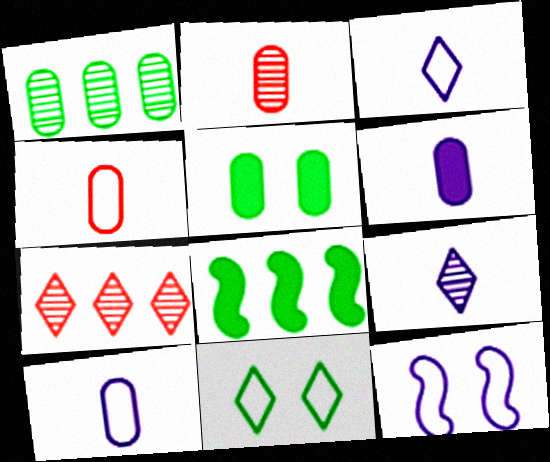[]